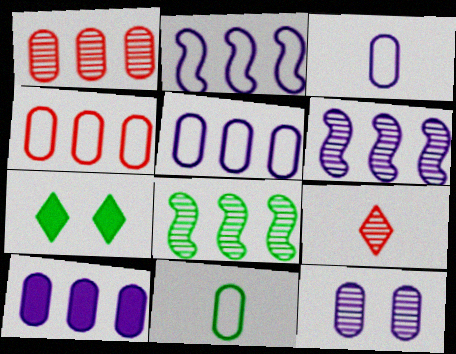[[3, 10, 12], 
[7, 8, 11], 
[8, 9, 12]]